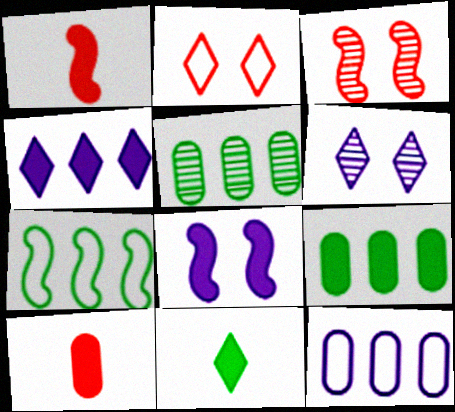[[3, 11, 12], 
[6, 7, 10]]